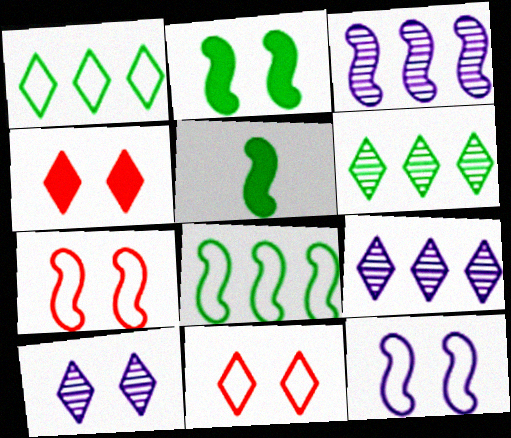[[3, 5, 7]]